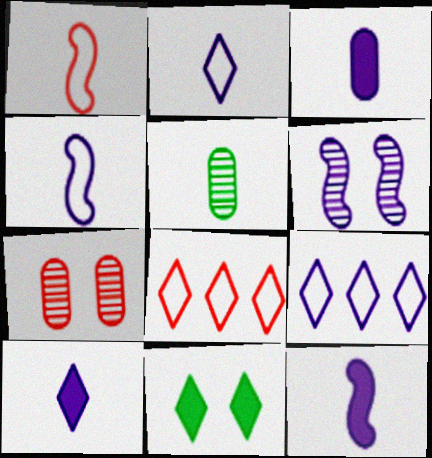[[1, 5, 10], 
[3, 6, 9], 
[3, 10, 12]]